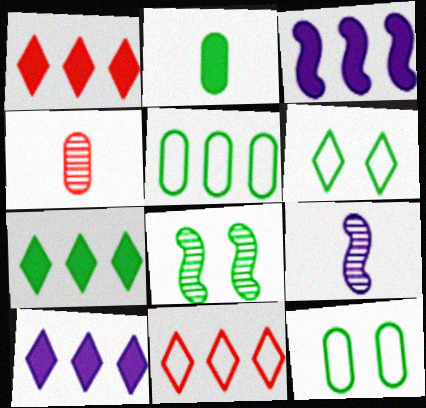[[1, 7, 10], 
[1, 9, 12], 
[3, 4, 6]]